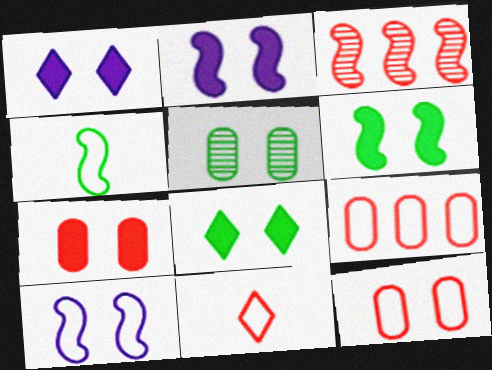[[1, 6, 7], 
[2, 3, 4], 
[2, 7, 8], 
[3, 7, 11]]